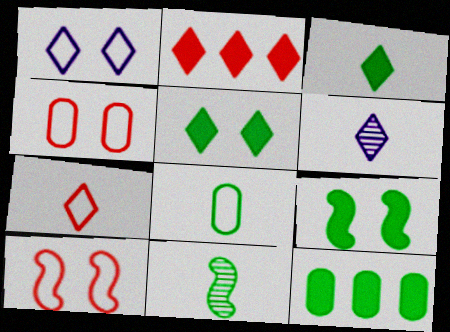[[3, 6, 7], 
[3, 8, 11], 
[3, 9, 12], 
[6, 10, 12]]